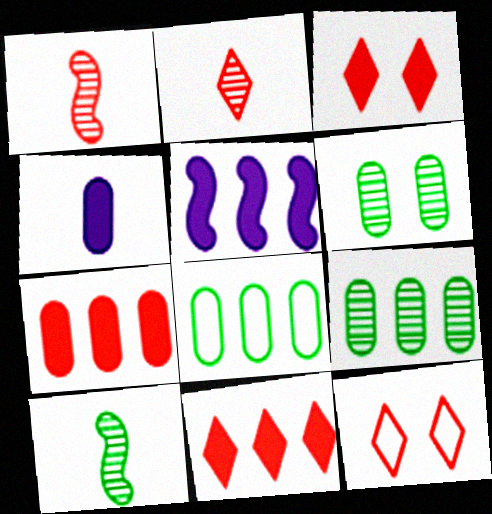[[1, 7, 12], 
[2, 11, 12]]